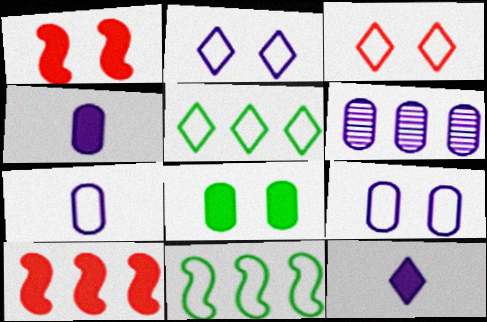[[3, 7, 11], 
[4, 6, 9], 
[5, 6, 10], 
[8, 10, 12]]